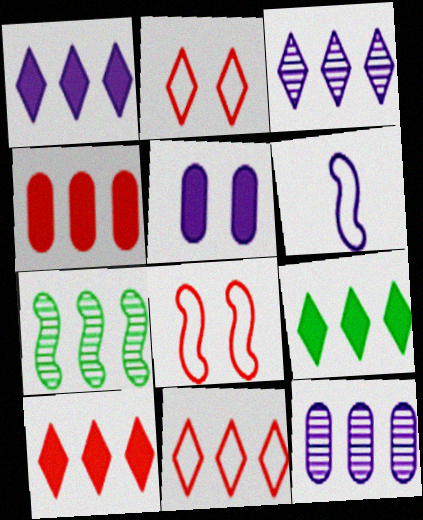[[1, 9, 10], 
[3, 5, 6], 
[3, 9, 11]]